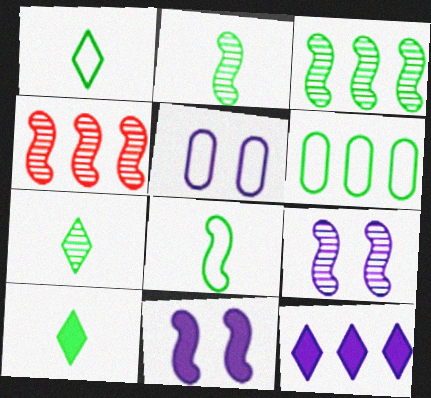[[1, 7, 10], 
[2, 4, 9], 
[4, 5, 10], 
[4, 6, 12], 
[4, 8, 11]]